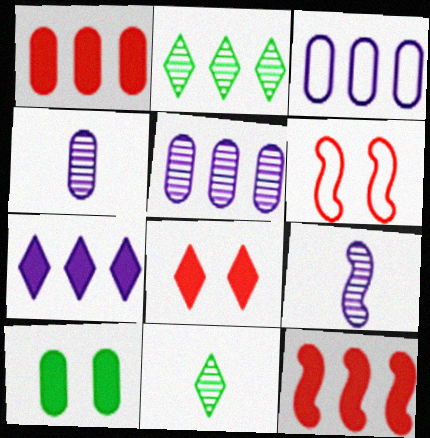[[2, 3, 12]]